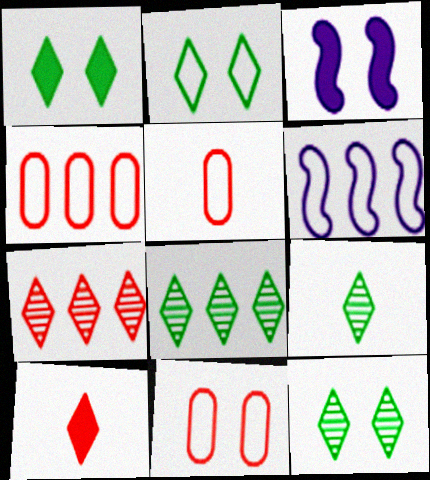[[1, 2, 12], 
[2, 5, 6], 
[3, 4, 9], 
[3, 5, 8], 
[3, 11, 12], 
[4, 5, 11], 
[8, 9, 12]]